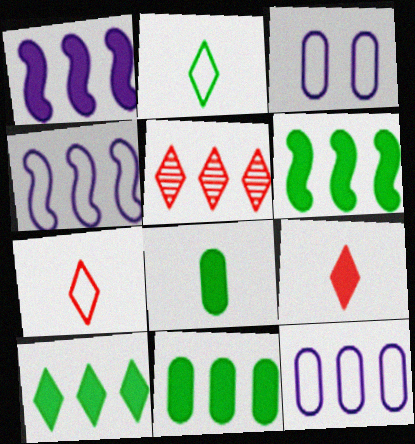[[4, 5, 11], 
[5, 6, 12], 
[6, 10, 11]]